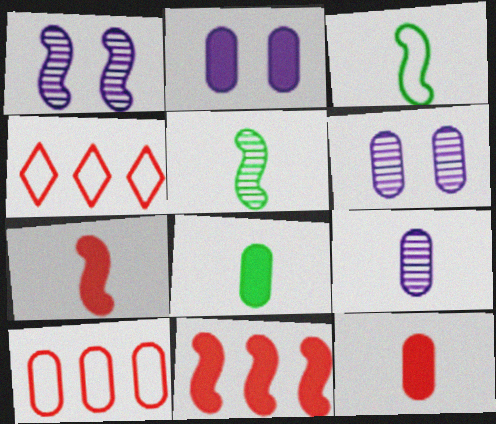[[1, 3, 11], 
[1, 4, 8], 
[2, 4, 5], 
[6, 8, 10]]